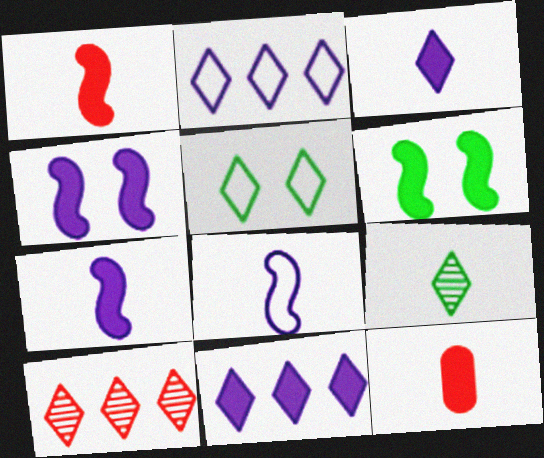[[3, 5, 10], 
[6, 11, 12], 
[8, 9, 12]]